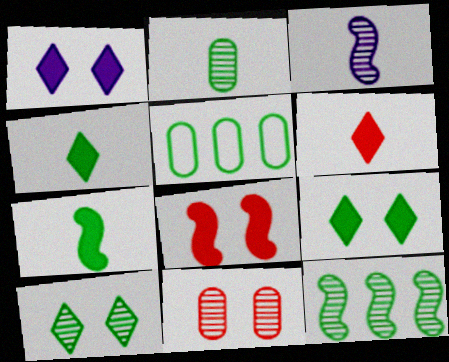[[2, 10, 12], 
[5, 7, 10]]